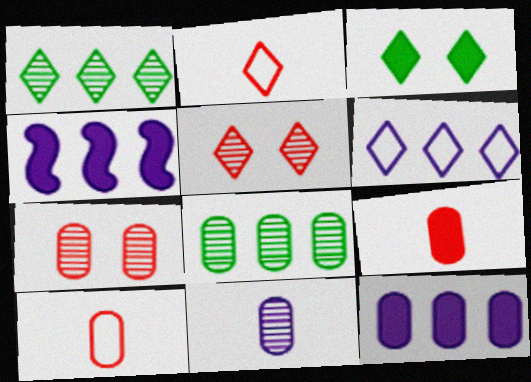[[3, 4, 9], 
[7, 8, 11]]